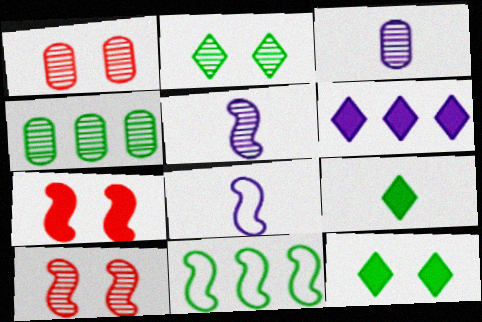[[1, 3, 4], 
[5, 7, 11]]